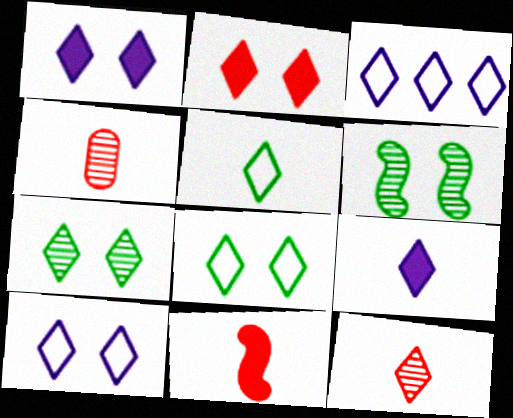[[2, 7, 10], 
[5, 9, 12]]